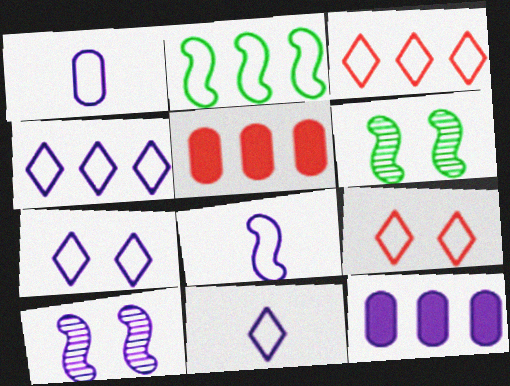[[1, 2, 9], 
[1, 8, 11], 
[4, 7, 11], 
[5, 6, 11], 
[10, 11, 12]]